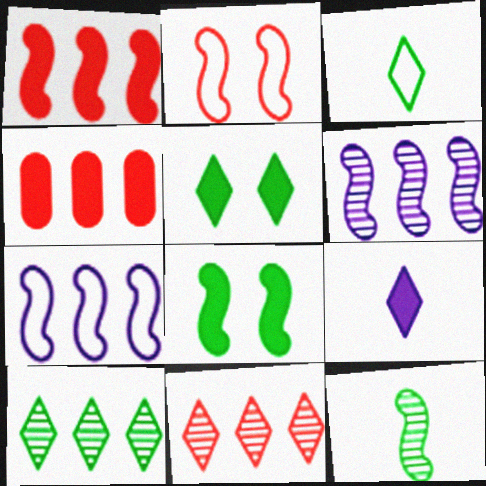[[3, 5, 10], 
[4, 7, 10], 
[4, 8, 9]]